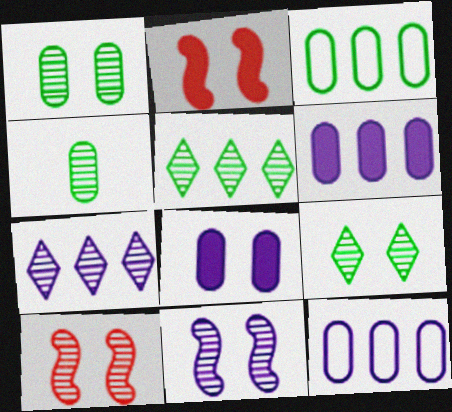[[4, 7, 10]]